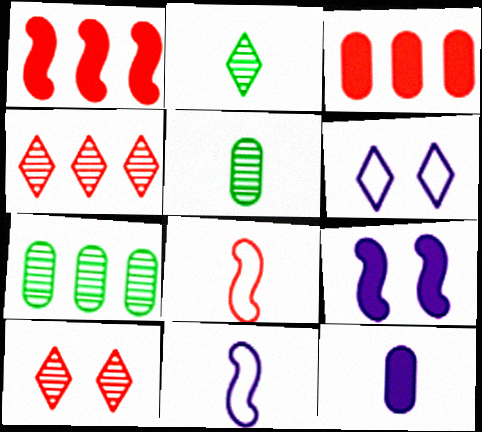[[1, 5, 6], 
[2, 8, 12], 
[3, 8, 10]]